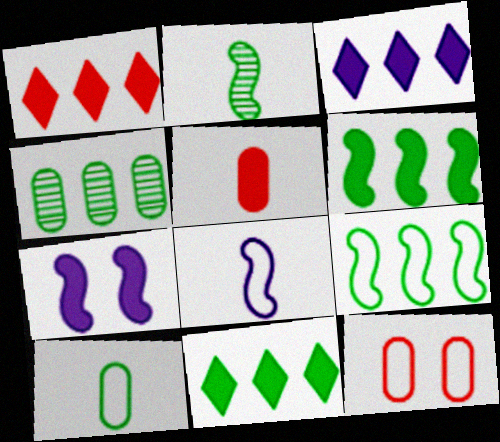[[1, 3, 11], 
[2, 3, 12], 
[4, 9, 11], 
[5, 7, 11]]